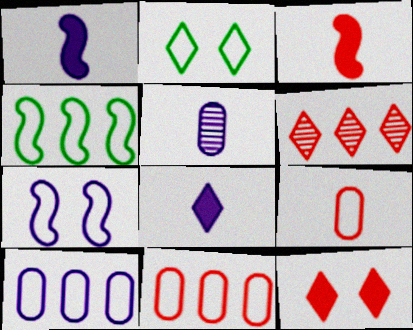[[2, 6, 8], 
[4, 5, 12]]